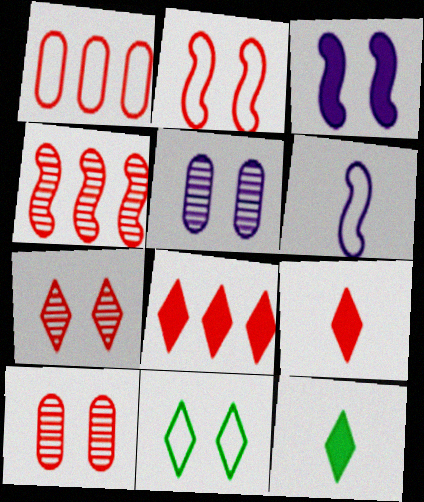[[1, 4, 8], 
[1, 6, 11], 
[3, 10, 11]]